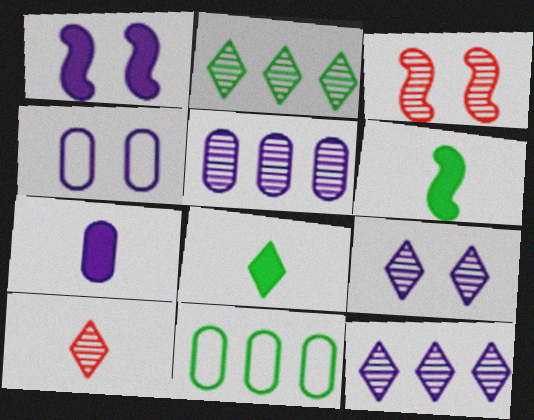[[1, 4, 9], 
[1, 10, 11], 
[2, 9, 10], 
[4, 5, 7]]